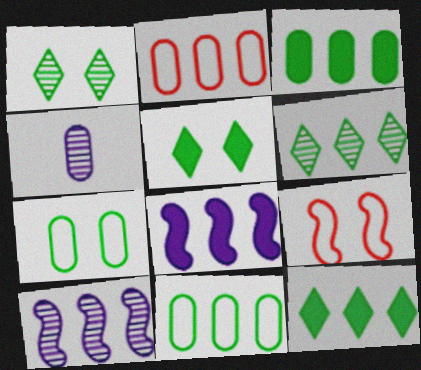[[2, 6, 8], 
[2, 10, 12], 
[4, 9, 12]]